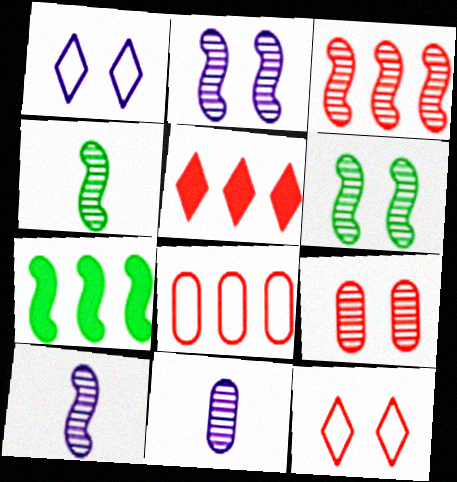[[2, 3, 4], 
[3, 5, 8], 
[3, 6, 10], 
[7, 11, 12]]